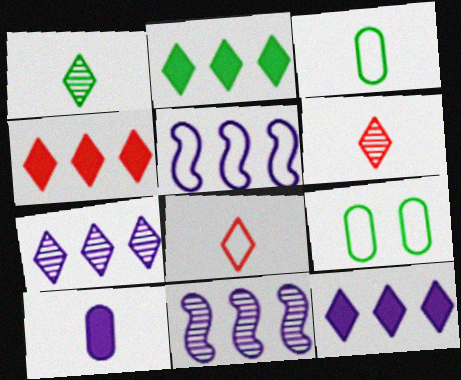[[2, 4, 12], 
[5, 8, 9]]